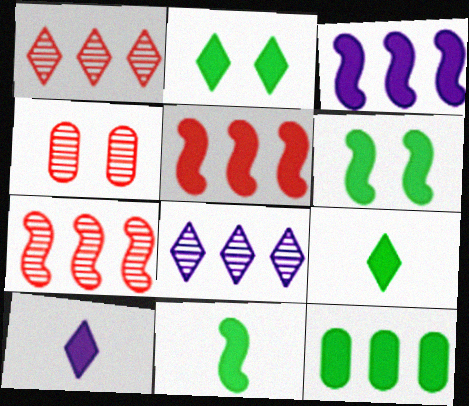[[2, 11, 12], 
[6, 9, 12]]